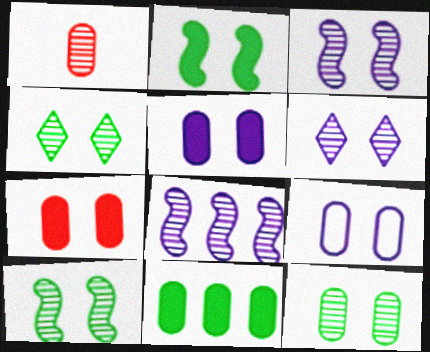[[1, 4, 8], 
[1, 9, 11], 
[4, 10, 12], 
[7, 9, 12]]